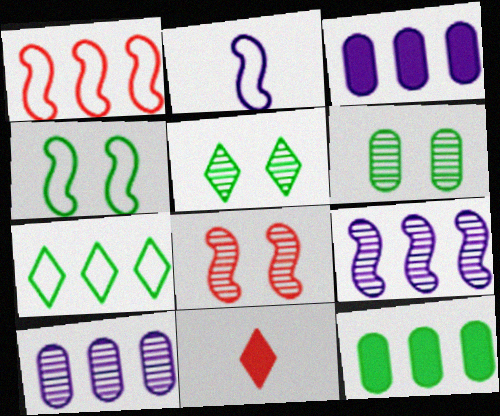[[1, 2, 4], 
[4, 10, 11]]